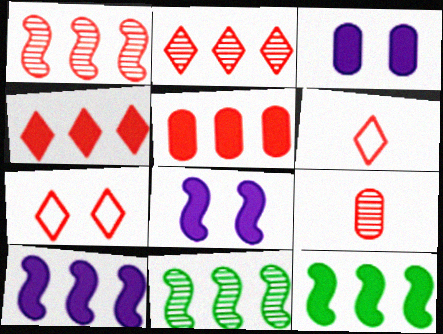[[3, 6, 11]]